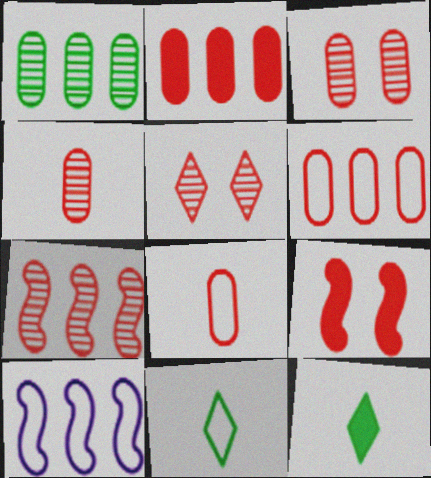[[2, 3, 8], 
[3, 10, 12], 
[4, 5, 7]]